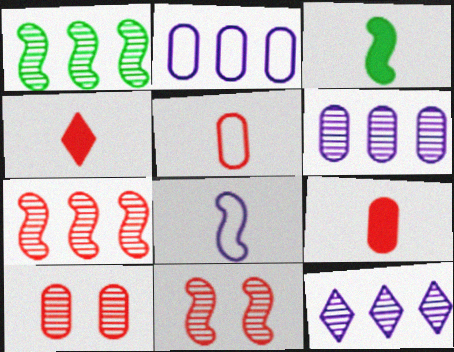[]